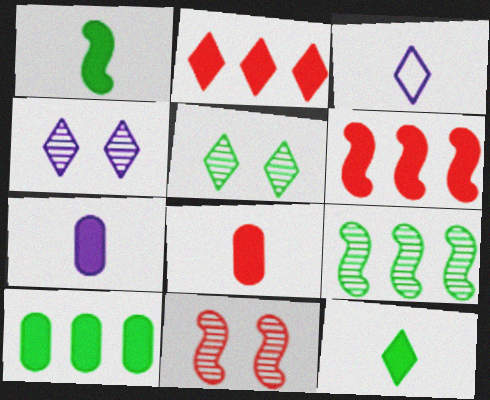[[2, 3, 5], 
[3, 10, 11]]